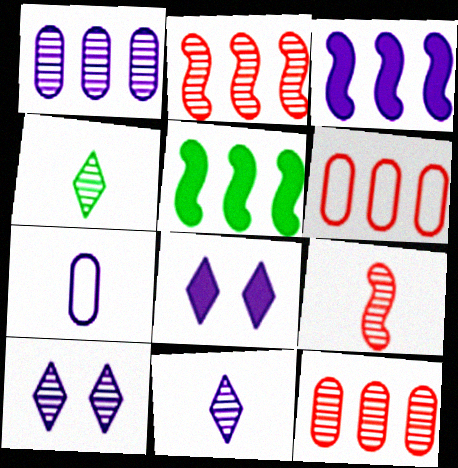[[3, 7, 10]]